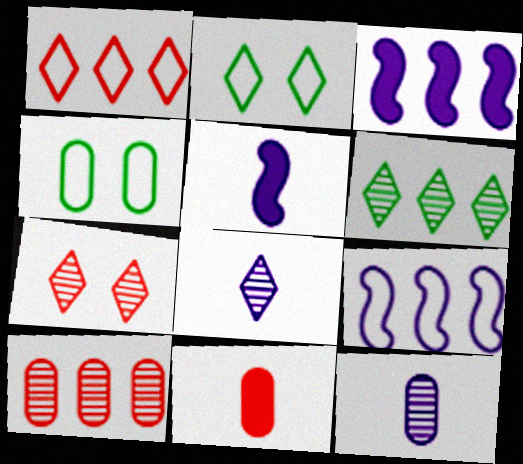[[2, 5, 10], 
[6, 7, 8]]